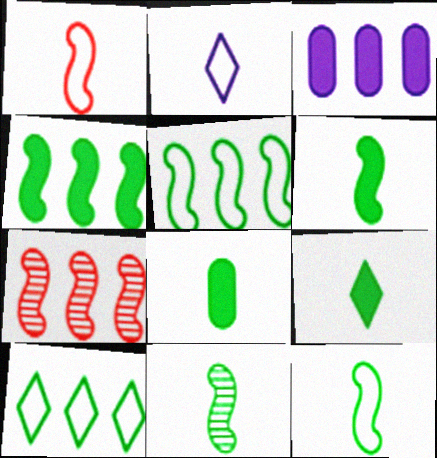[[3, 7, 10], 
[6, 8, 9], 
[6, 11, 12]]